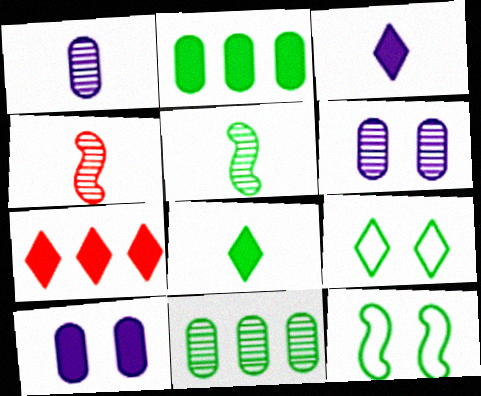[[1, 7, 12], 
[2, 5, 9], 
[8, 11, 12]]